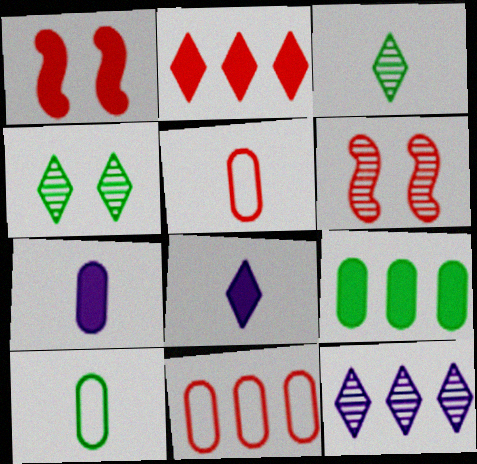[[1, 8, 9], 
[1, 10, 12], 
[2, 5, 6]]